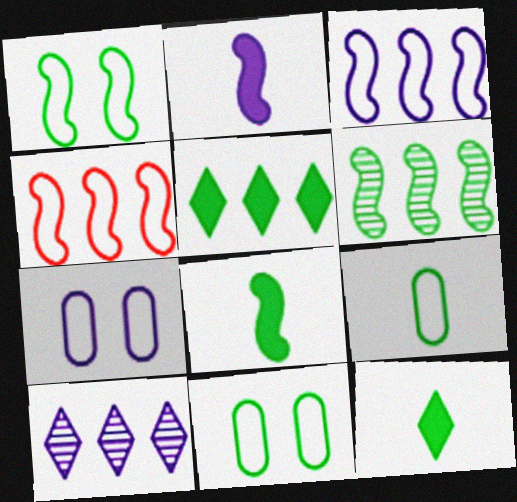[[1, 6, 8], 
[2, 7, 10], 
[6, 11, 12]]